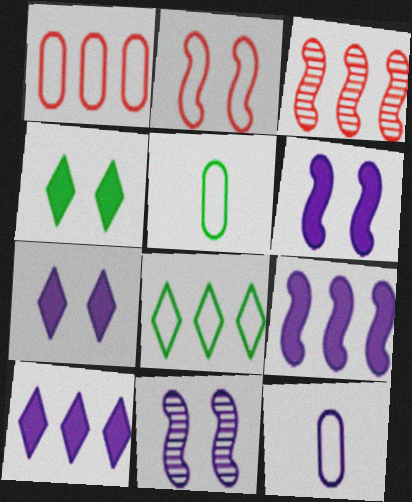[[2, 8, 12], 
[3, 4, 12], 
[3, 5, 7], 
[10, 11, 12]]